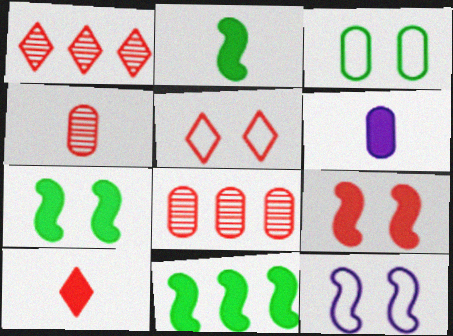[[1, 5, 10], 
[2, 6, 10], 
[2, 7, 11], 
[3, 5, 12], 
[3, 6, 8]]